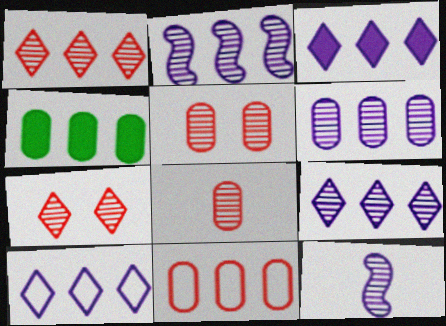[[2, 6, 9], 
[3, 9, 10], 
[4, 6, 11]]